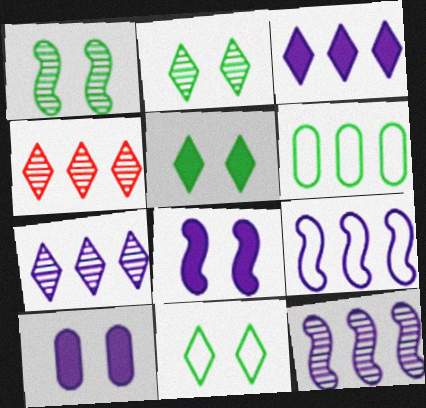[[2, 5, 11]]